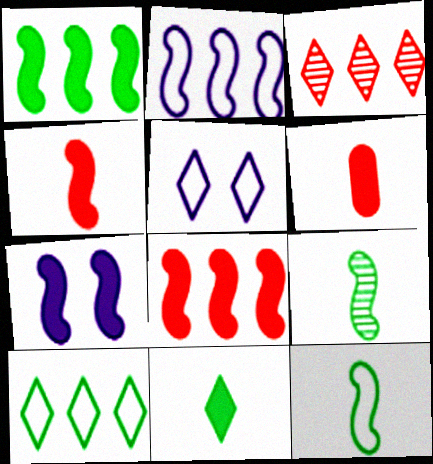[[1, 4, 7], 
[3, 5, 11]]